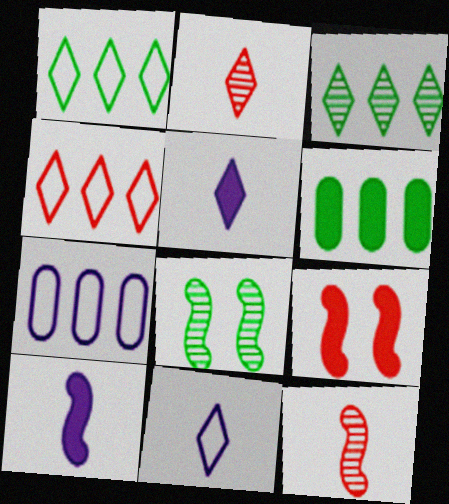[[5, 6, 9]]